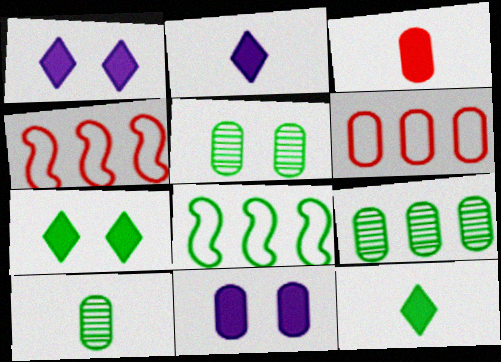[[1, 4, 10], 
[2, 4, 5], 
[5, 8, 12], 
[5, 9, 10], 
[6, 10, 11], 
[7, 8, 10]]